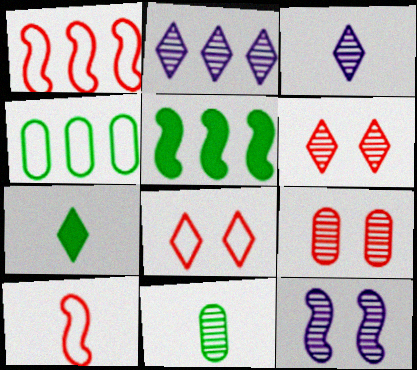[[2, 7, 8], 
[5, 10, 12]]